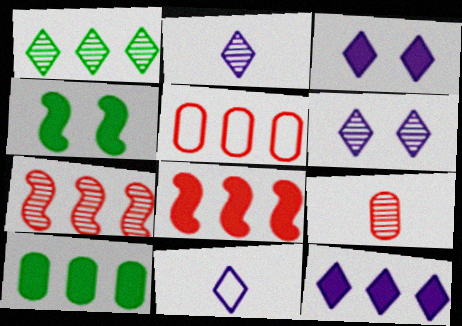[[2, 4, 5], 
[6, 11, 12], 
[8, 10, 12]]